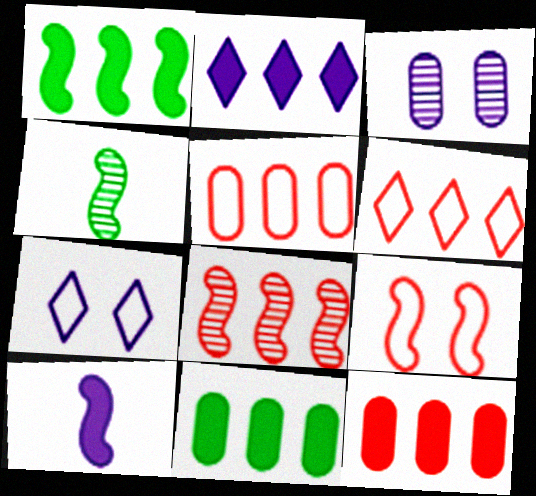[[1, 2, 12], 
[4, 7, 12], 
[6, 8, 12]]